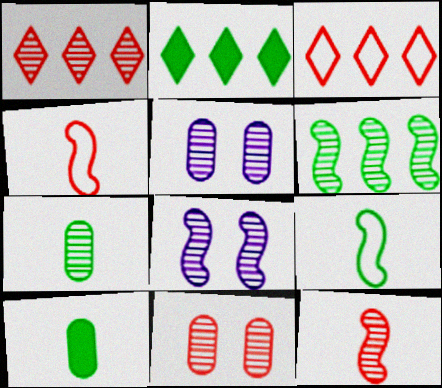[[1, 7, 8], 
[1, 11, 12], 
[2, 4, 5], 
[3, 8, 10], 
[6, 8, 12]]